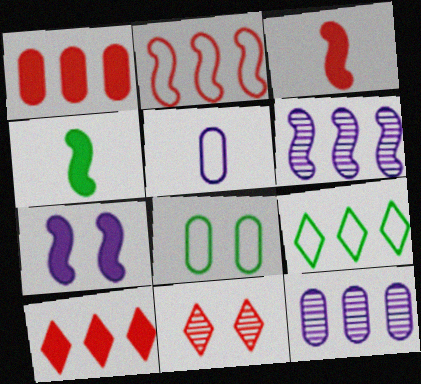[[1, 6, 9], 
[7, 8, 11]]